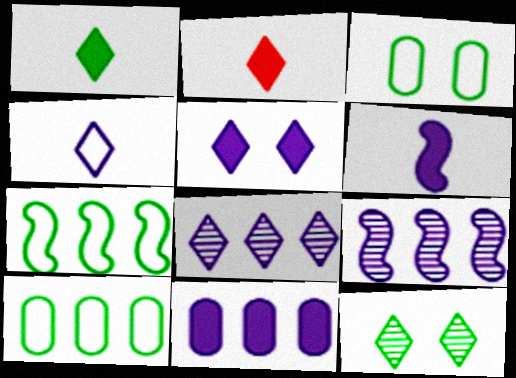[[2, 3, 9], 
[4, 5, 8], 
[5, 6, 11]]